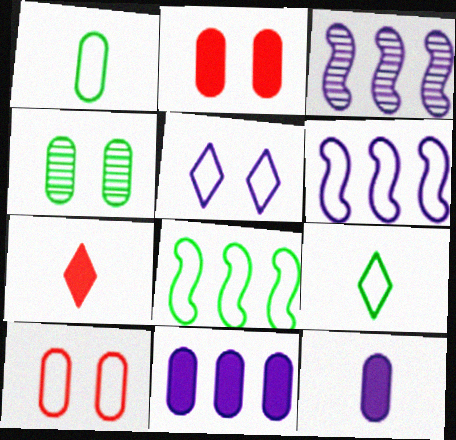[[2, 3, 9], 
[3, 5, 12], 
[4, 6, 7], 
[6, 9, 10]]